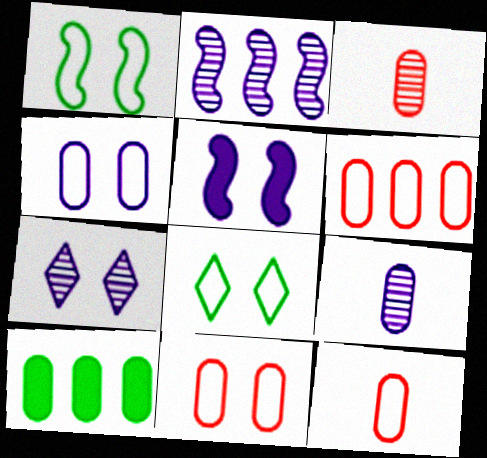[[2, 7, 9], 
[3, 4, 10], 
[4, 5, 7], 
[6, 11, 12], 
[9, 10, 11]]